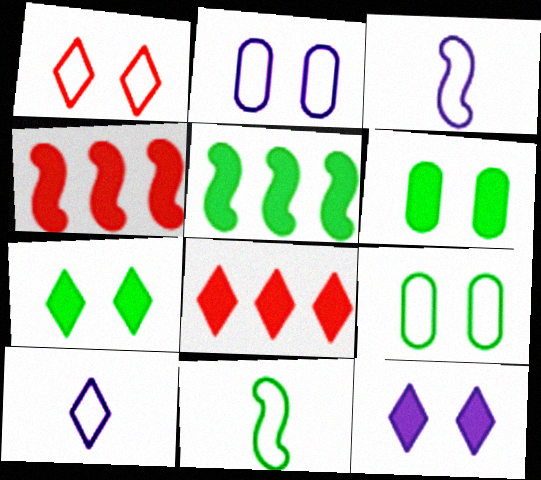[]